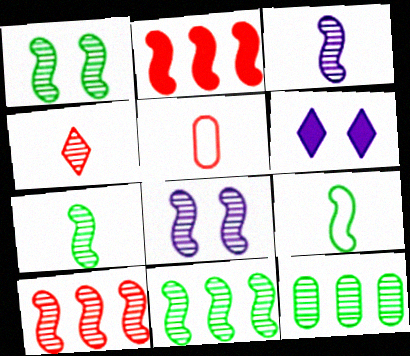[[1, 3, 10], 
[1, 7, 11], 
[2, 8, 9], 
[4, 8, 12], 
[5, 6, 11], 
[7, 8, 10]]